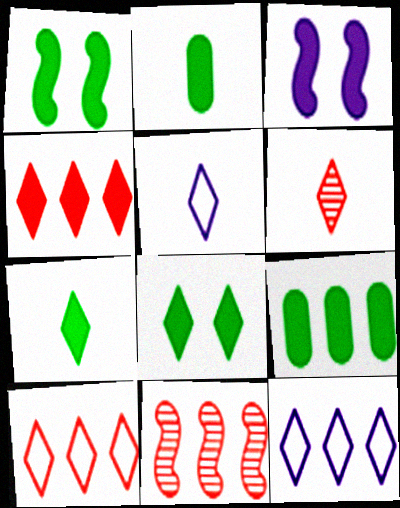[[1, 7, 9], 
[2, 3, 4], 
[5, 6, 7], 
[6, 8, 12], 
[9, 11, 12]]